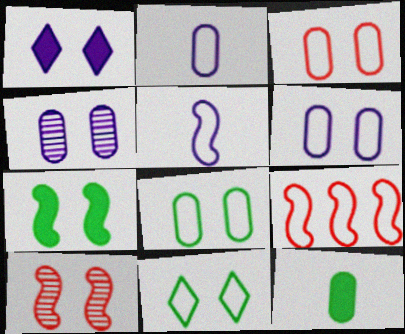[[1, 8, 10], 
[2, 9, 11], 
[3, 6, 8]]